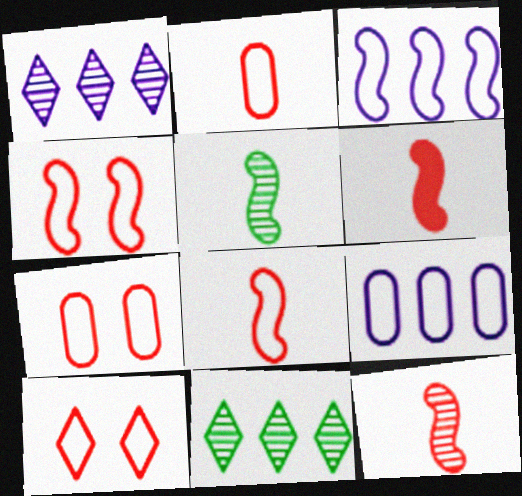[[4, 7, 10], 
[6, 8, 12]]